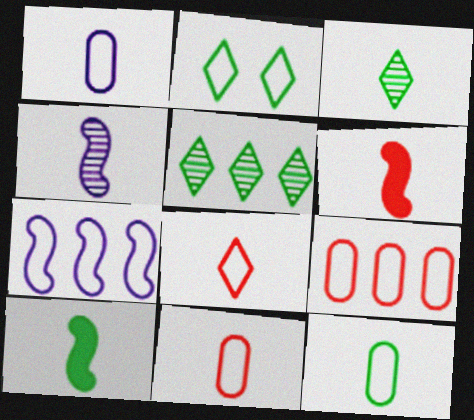[[1, 3, 6], 
[1, 11, 12], 
[2, 7, 11], 
[3, 10, 12]]